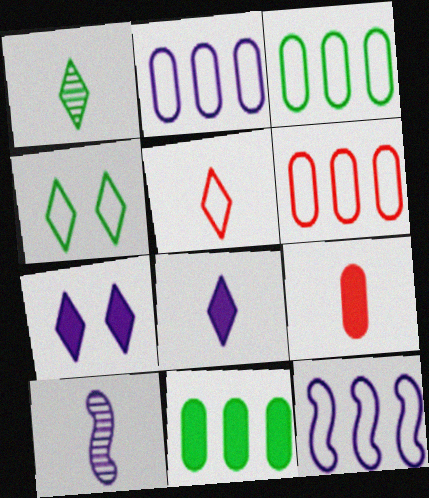[[1, 5, 8], 
[2, 3, 6], 
[2, 7, 10]]